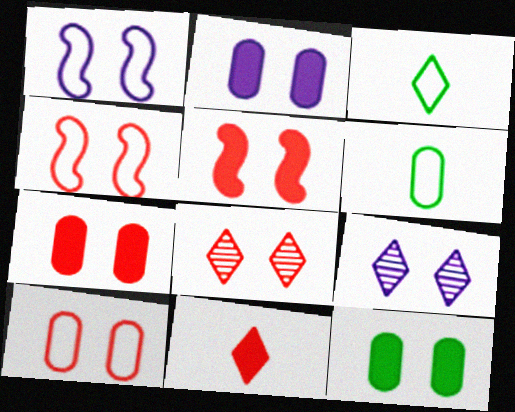[[1, 2, 9], 
[1, 8, 12], 
[2, 7, 12], 
[4, 7, 8], 
[4, 9, 12], 
[5, 8, 10]]